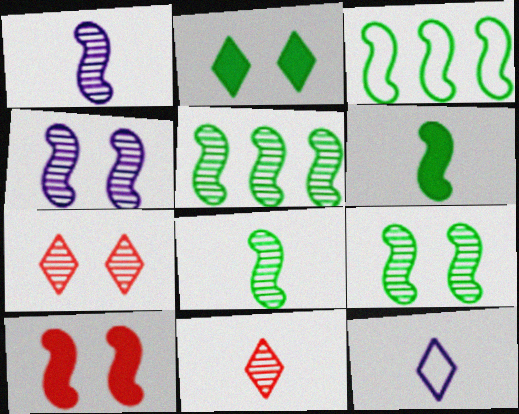[[1, 3, 10], 
[3, 6, 9], 
[5, 8, 9]]